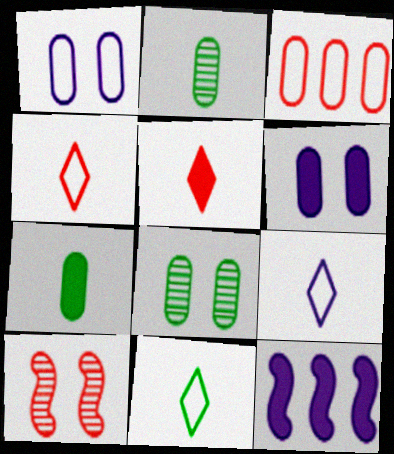[[2, 3, 6], 
[3, 5, 10], 
[4, 8, 12], 
[4, 9, 11]]